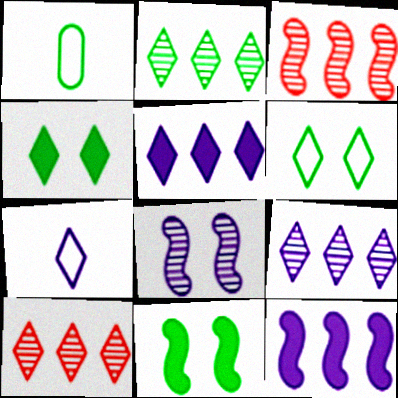[[1, 2, 11], 
[2, 9, 10], 
[4, 7, 10]]